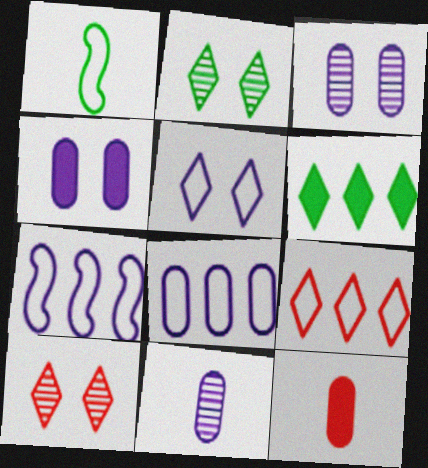[[2, 7, 12], 
[4, 8, 11]]